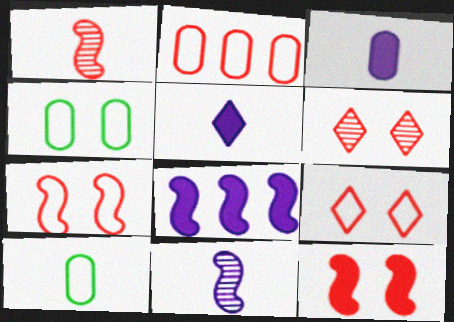[[1, 5, 10], 
[6, 8, 10]]